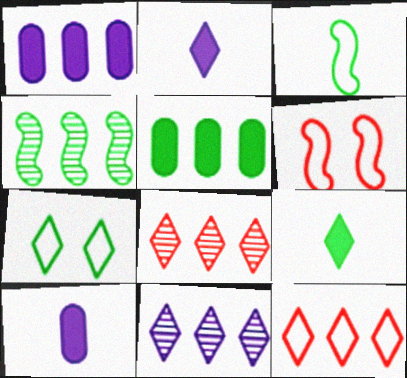[[1, 4, 12], 
[2, 7, 8]]